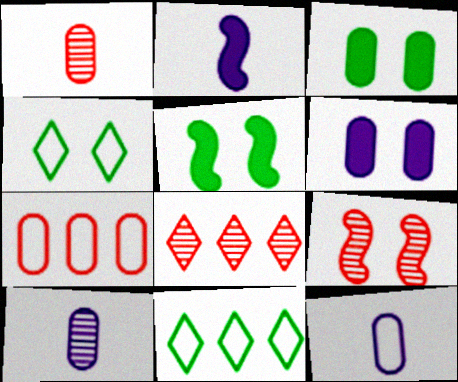[[1, 8, 9], 
[3, 7, 10], 
[4, 6, 9], 
[5, 8, 12]]